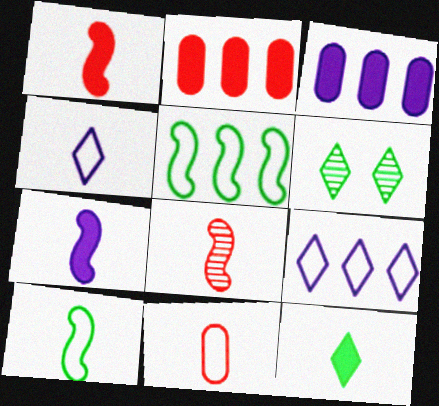[[4, 10, 11], 
[7, 8, 10]]